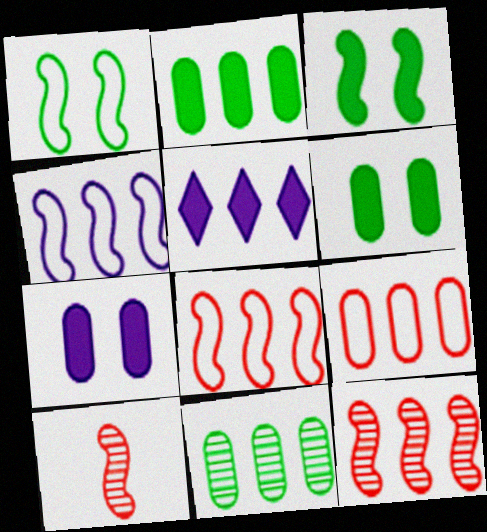[[3, 4, 10], 
[5, 8, 11]]